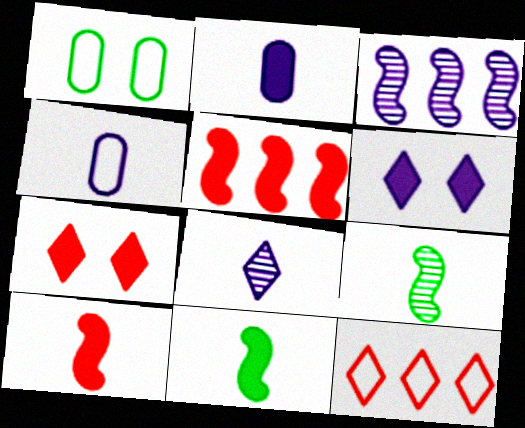[[1, 5, 8], 
[3, 4, 6]]